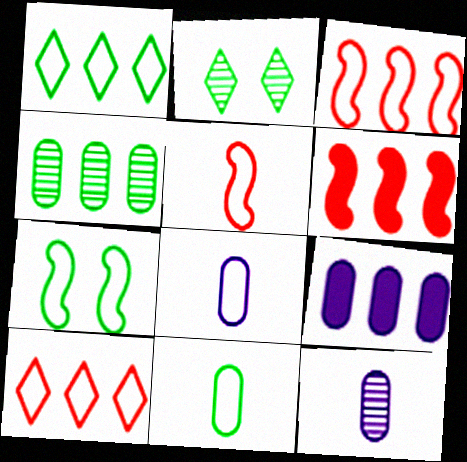[[1, 7, 11], 
[2, 5, 9], 
[2, 6, 8], 
[7, 8, 10]]